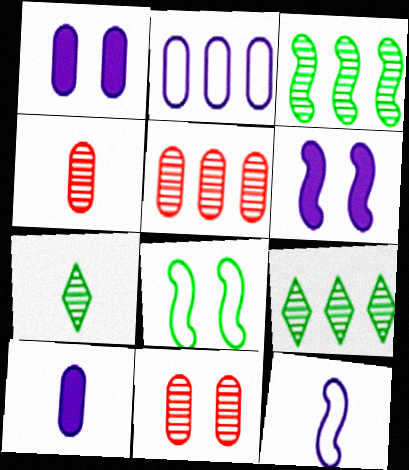[[4, 5, 11]]